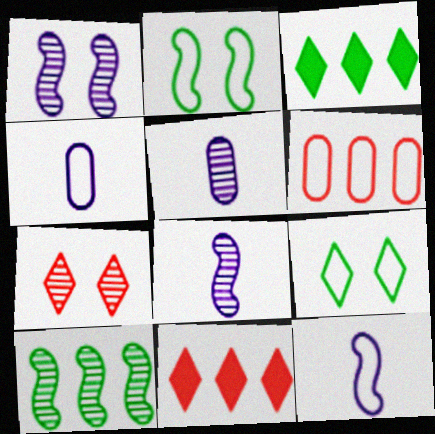[[2, 5, 11], 
[5, 7, 10], 
[6, 9, 12]]